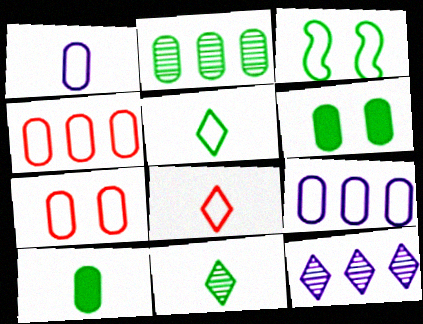[[3, 8, 9]]